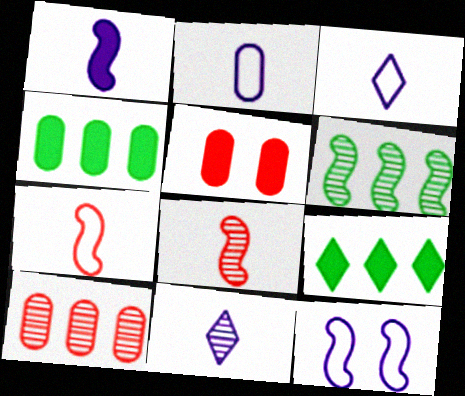[[1, 2, 11], 
[1, 5, 9], 
[3, 5, 6]]